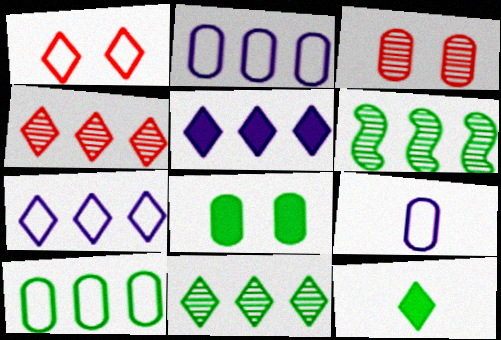[]